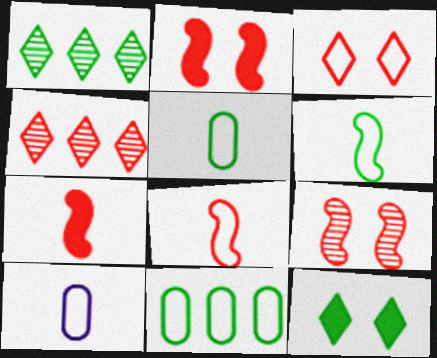[[1, 2, 10]]